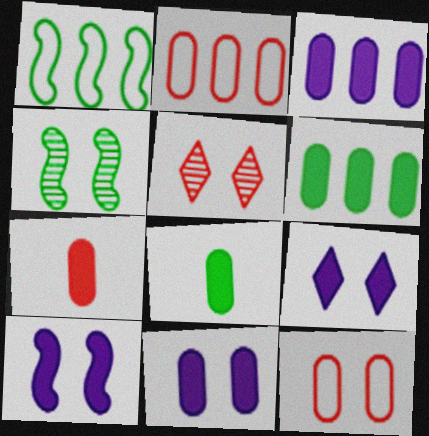[[4, 9, 12], 
[6, 7, 11], 
[9, 10, 11]]